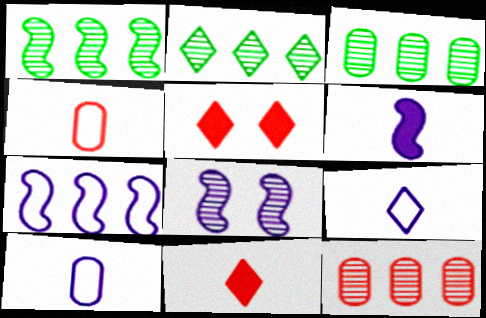[[1, 2, 3], 
[1, 5, 10], 
[2, 5, 9], 
[6, 7, 8]]